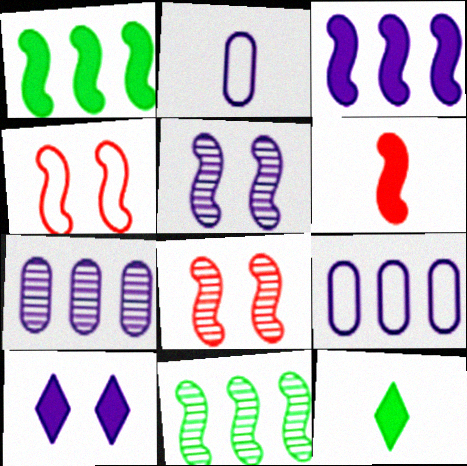[[4, 7, 12], 
[8, 9, 12]]